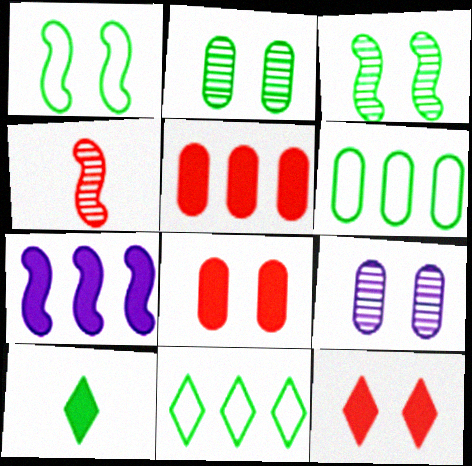[[1, 4, 7], 
[1, 9, 12], 
[3, 6, 10], 
[7, 8, 10]]